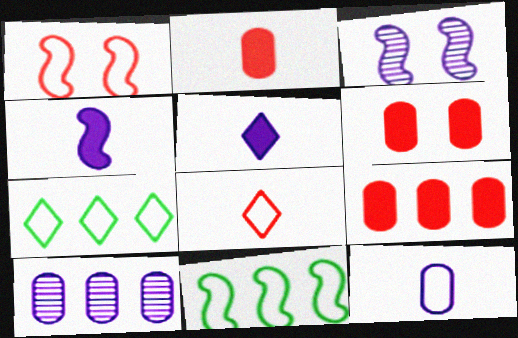[[1, 7, 12], 
[2, 3, 7], 
[2, 6, 9]]